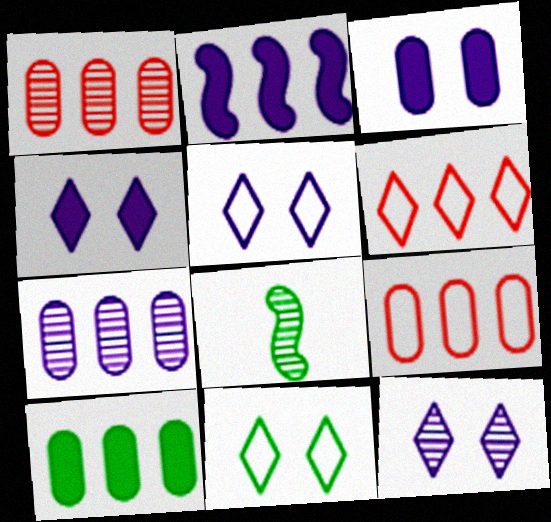[[1, 8, 12], 
[3, 6, 8], 
[4, 5, 12], 
[4, 8, 9], 
[7, 9, 10], 
[8, 10, 11]]